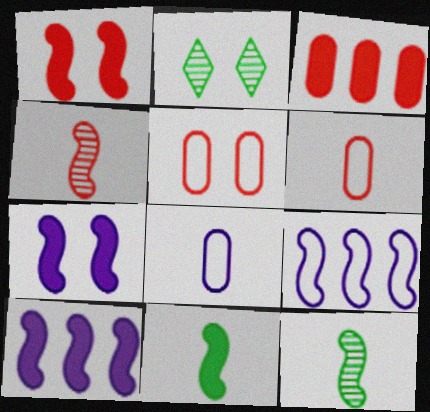[[1, 9, 12], 
[1, 10, 11], 
[2, 5, 7], 
[2, 6, 10]]